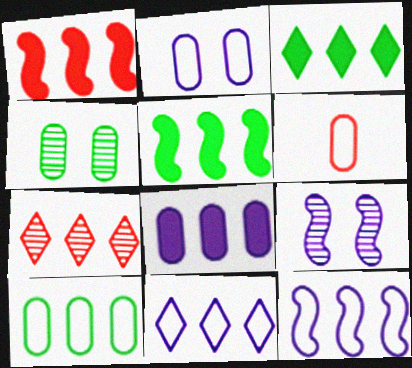[[1, 3, 8], 
[2, 6, 10], 
[3, 6, 9], 
[3, 7, 11], 
[4, 6, 8]]